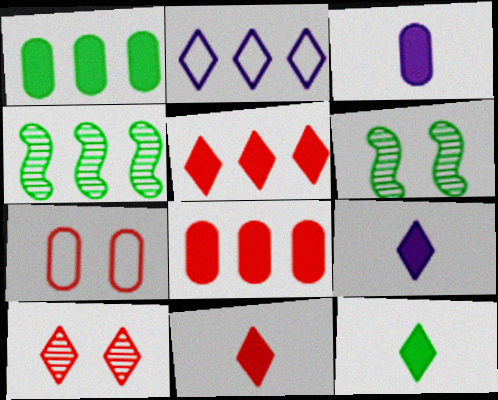[[2, 4, 8], 
[2, 10, 12], 
[4, 7, 9], 
[9, 11, 12]]